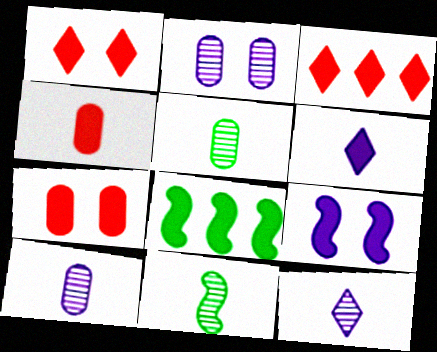[[6, 7, 8]]